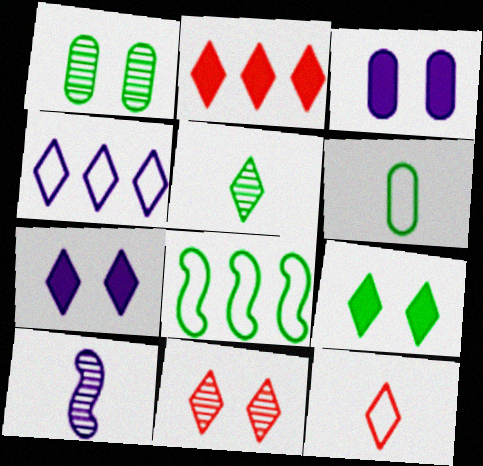[[2, 11, 12], 
[3, 4, 10]]